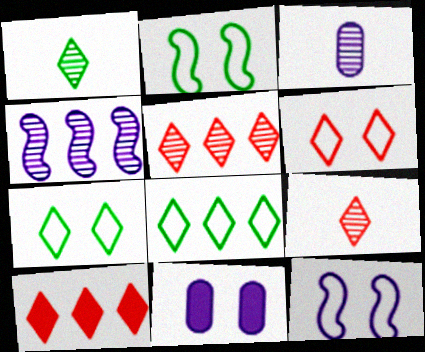[[2, 3, 10], 
[6, 9, 10]]